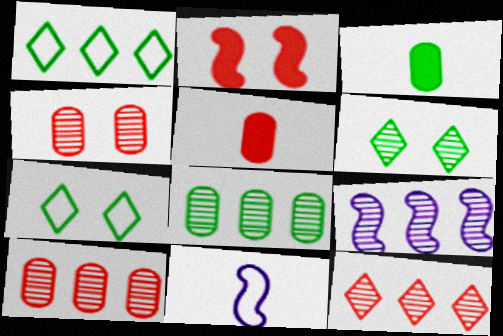[[5, 7, 9], 
[8, 9, 12]]